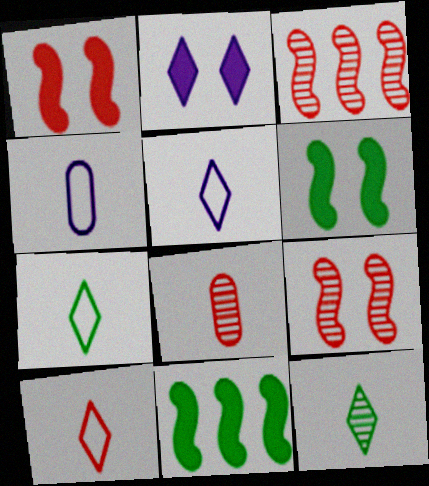[[5, 7, 10]]